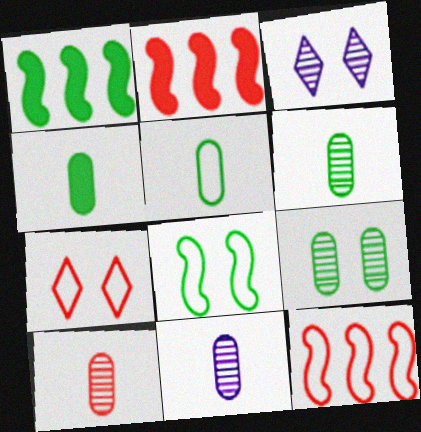[[1, 7, 11], 
[2, 3, 5], 
[2, 7, 10], 
[3, 4, 12], 
[4, 5, 6], 
[6, 10, 11]]